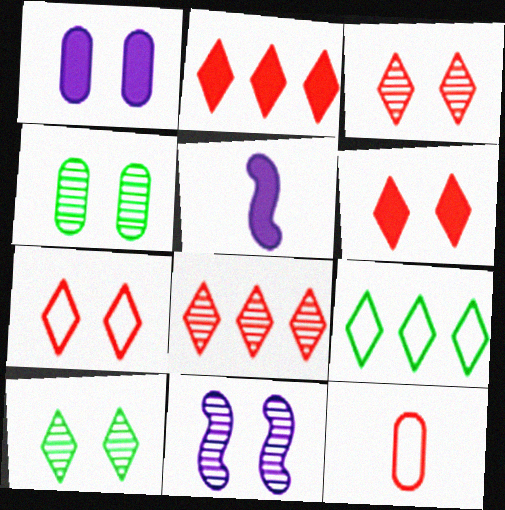[[3, 4, 11], 
[3, 6, 7]]